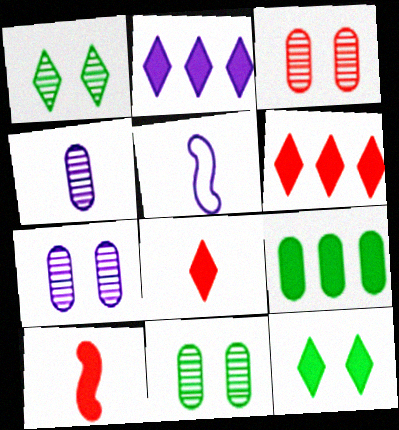[[2, 5, 7], 
[2, 8, 12], 
[3, 7, 11], 
[5, 6, 11]]